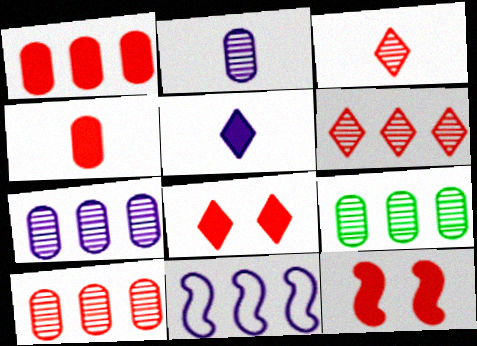[[7, 9, 10]]